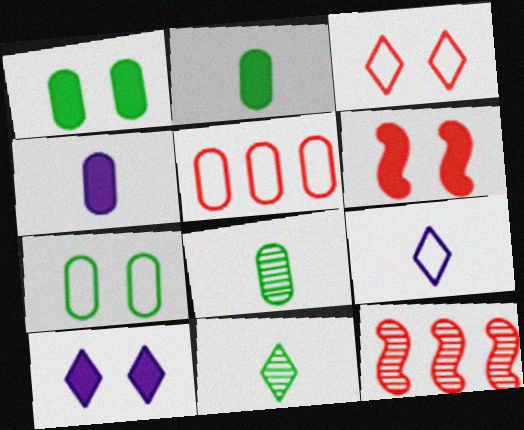[[1, 6, 10], 
[1, 9, 12]]